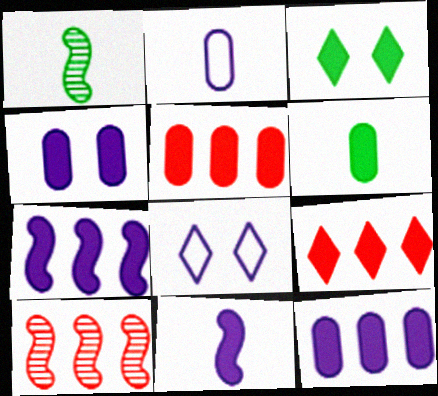[[1, 5, 8], 
[2, 3, 10], 
[3, 5, 11], 
[4, 5, 6], 
[6, 8, 10]]